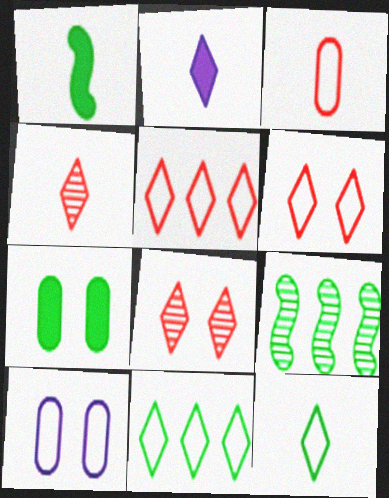[[2, 4, 12], 
[2, 8, 11], 
[7, 9, 12]]